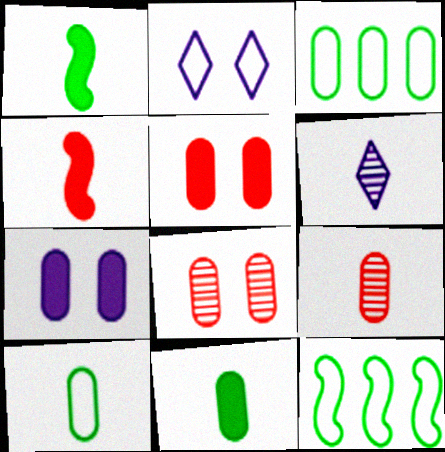[[3, 7, 9], 
[4, 6, 10], 
[5, 6, 12]]